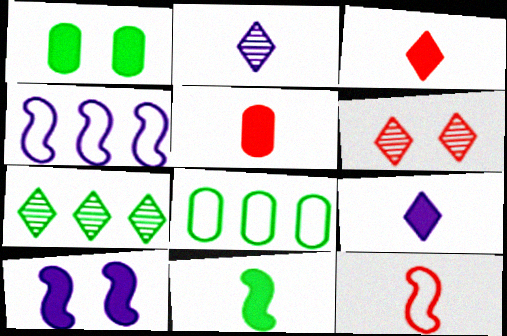[[2, 6, 7], 
[5, 9, 11]]